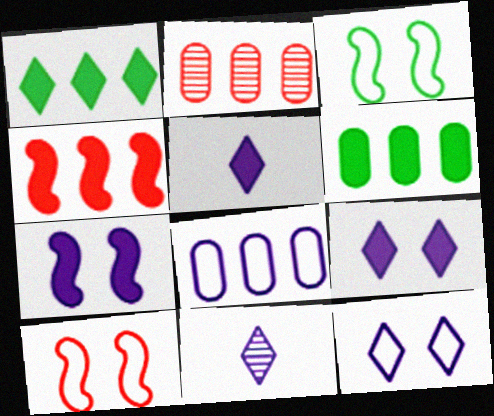[[2, 3, 5], 
[2, 6, 8], 
[6, 10, 11], 
[7, 8, 11]]